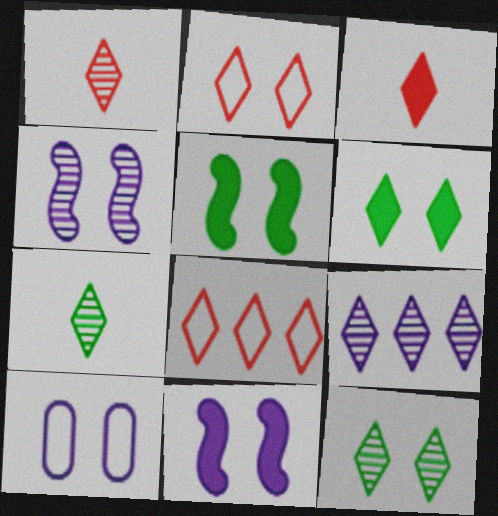[[1, 9, 12]]